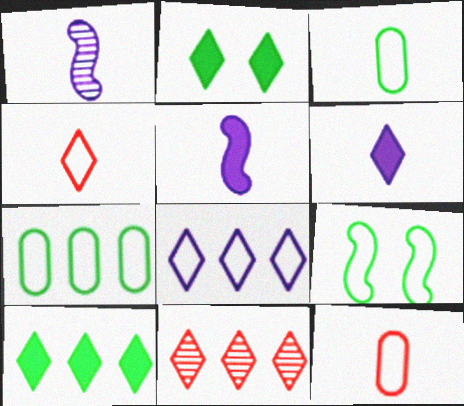[[8, 9, 12], 
[8, 10, 11]]